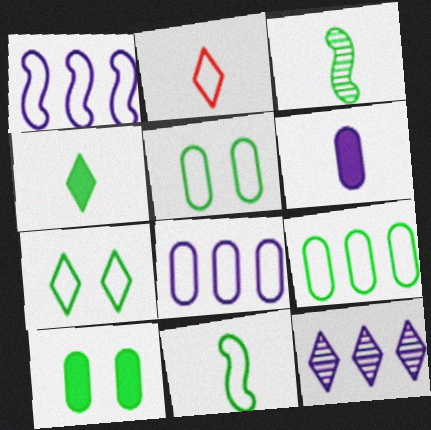[[1, 2, 5], 
[2, 3, 6], 
[7, 9, 11]]